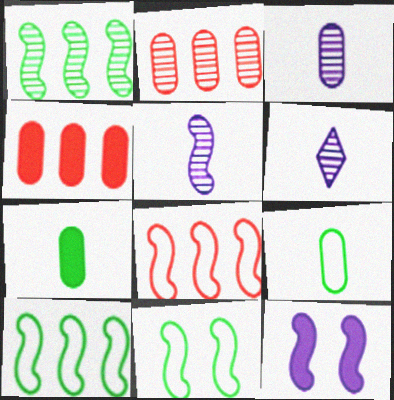[[3, 5, 6], 
[4, 6, 11]]